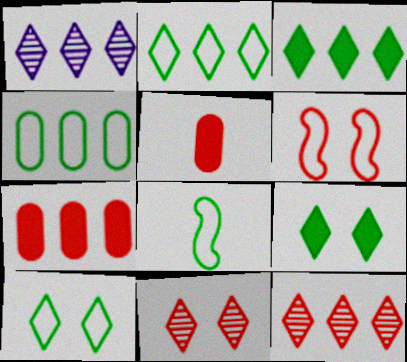[[4, 8, 10], 
[5, 6, 12]]